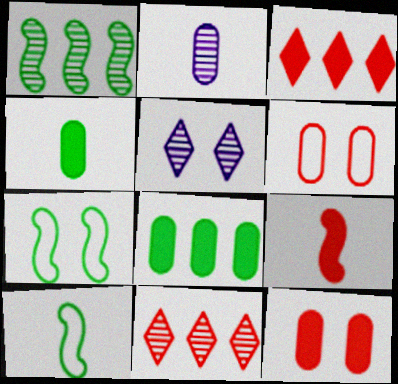[[2, 3, 7], 
[2, 6, 8], 
[3, 9, 12], 
[5, 7, 12], 
[6, 9, 11]]